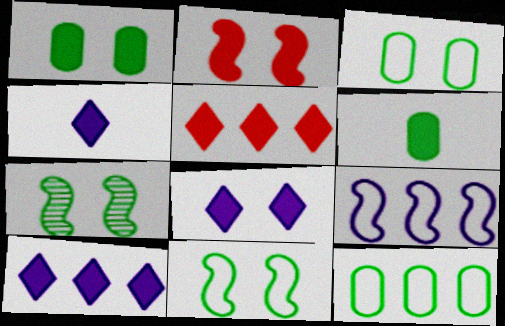[[1, 2, 8], 
[2, 6, 10], 
[4, 8, 10]]